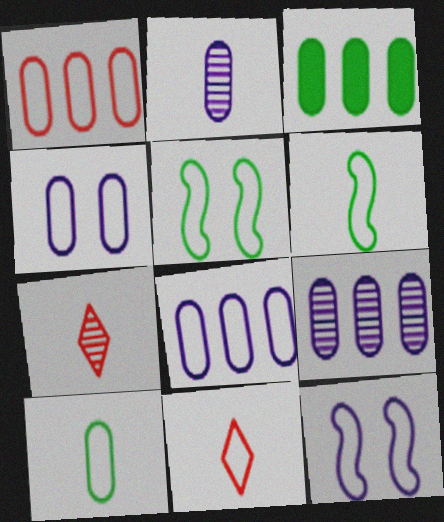[[1, 3, 9], 
[1, 4, 10], 
[3, 7, 12], 
[5, 8, 11]]